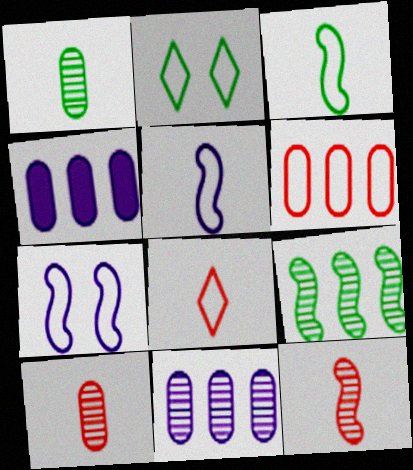[[2, 4, 12], 
[2, 5, 6]]